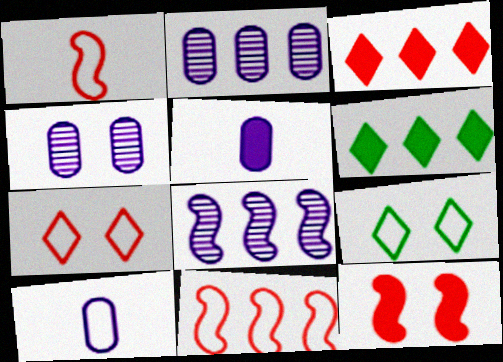[[1, 4, 6], 
[2, 6, 11], 
[4, 9, 12], 
[5, 6, 12], 
[9, 10, 11]]